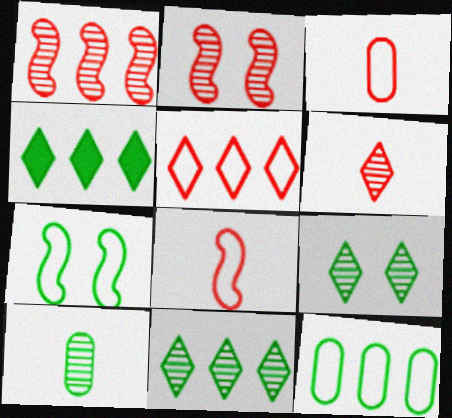[[4, 7, 10]]